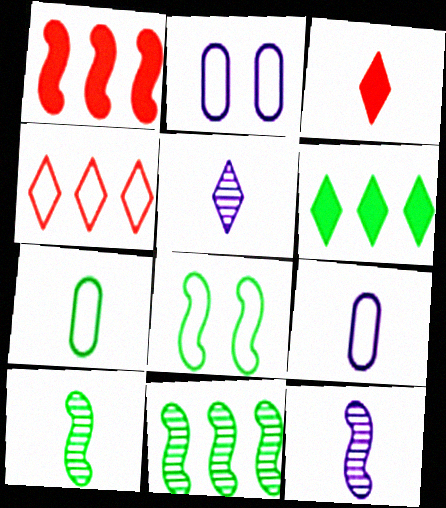[[1, 8, 12], 
[2, 3, 11], 
[3, 7, 12], 
[3, 9, 10], 
[4, 8, 9]]